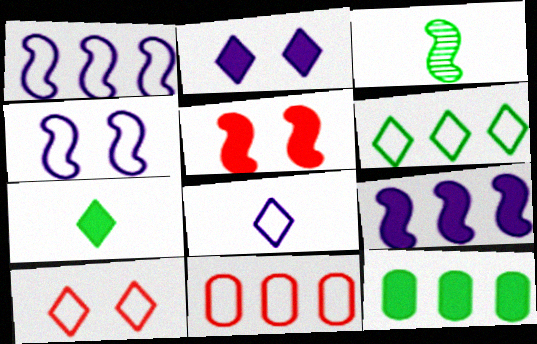[[1, 3, 5], 
[1, 6, 11], 
[2, 3, 11], 
[6, 8, 10]]